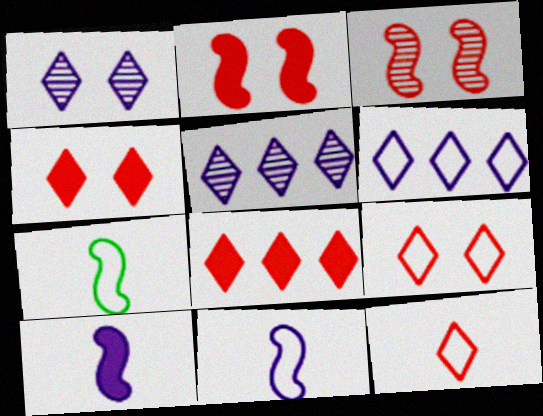[]